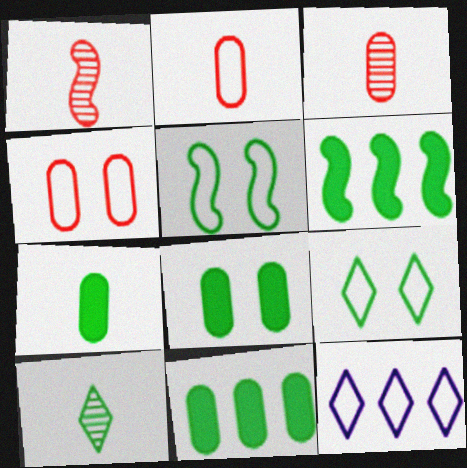[[1, 8, 12], 
[2, 5, 12], 
[5, 10, 11], 
[7, 8, 11]]